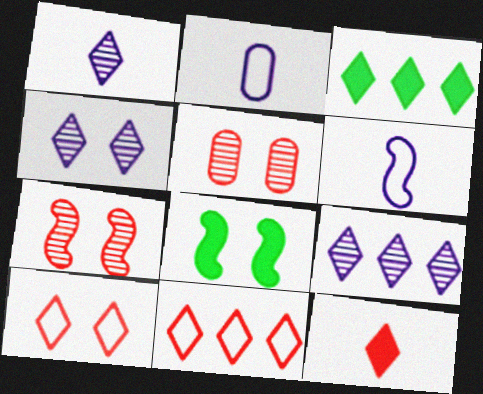[[1, 3, 10], 
[1, 4, 9], 
[2, 3, 7], 
[3, 5, 6], 
[3, 9, 11]]